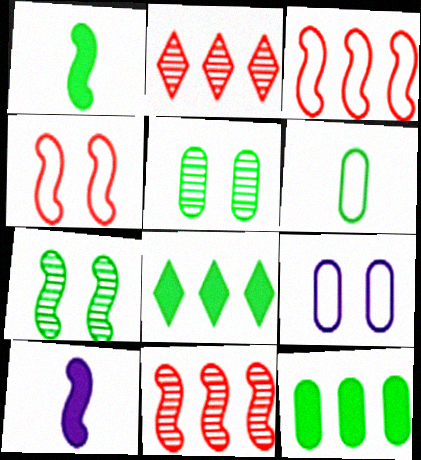[[1, 2, 9], 
[3, 7, 10], 
[5, 6, 12], 
[6, 7, 8]]